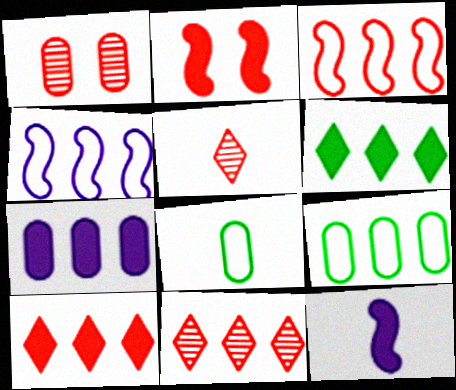[[1, 7, 8], 
[5, 8, 12]]